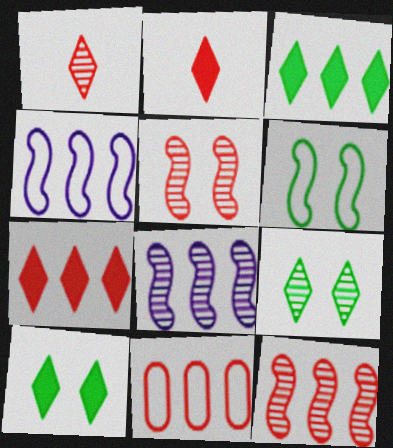[[2, 5, 11], 
[3, 8, 11], 
[7, 11, 12]]